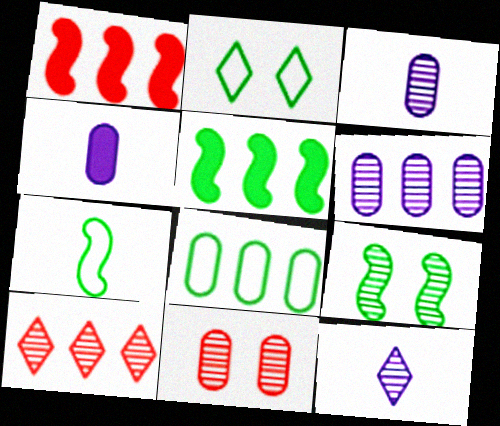[[1, 2, 3], 
[2, 7, 8], 
[3, 9, 10], 
[4, 8, 11], 
[5, 7, 9]]